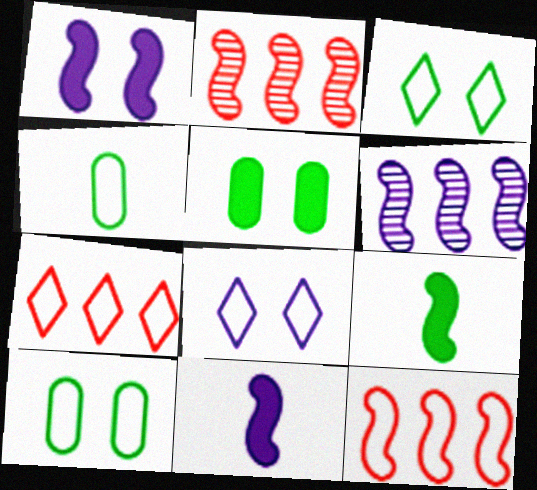[[4, 8, 12]]